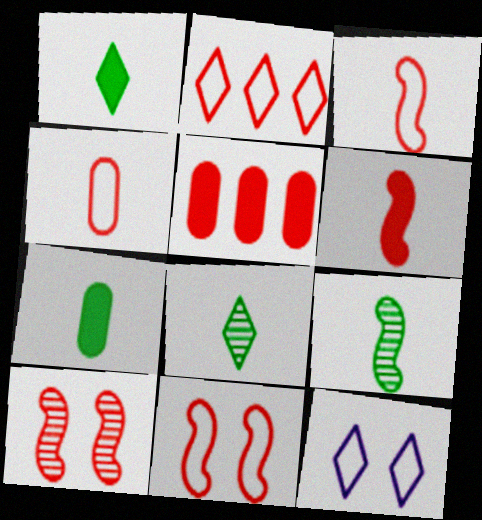[[2, 4, 11], 
[5, 9, 12]]